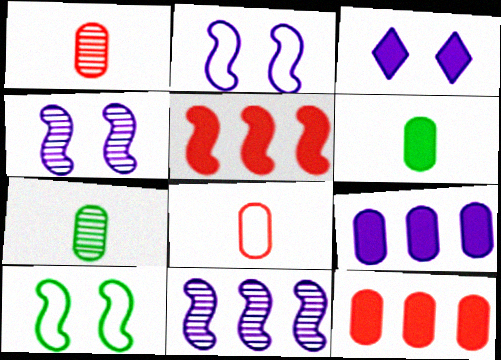[[3, 5, 6]]